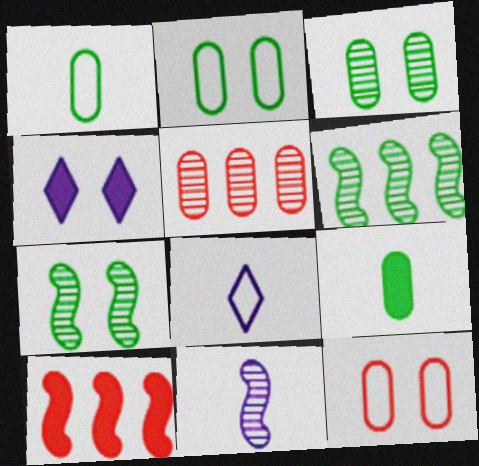[[3, 8, 10], 
[4, 7, 12], 
[4, 9, 10]]